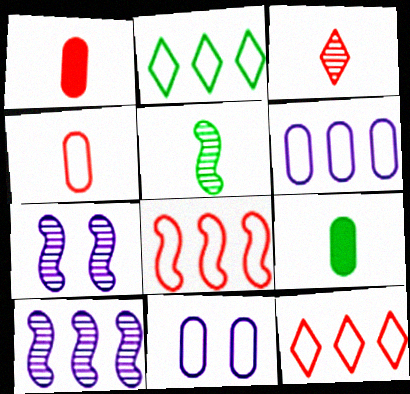[[1, 2, 7], 
[2, 6, 8], 
[7, 9, 12]]